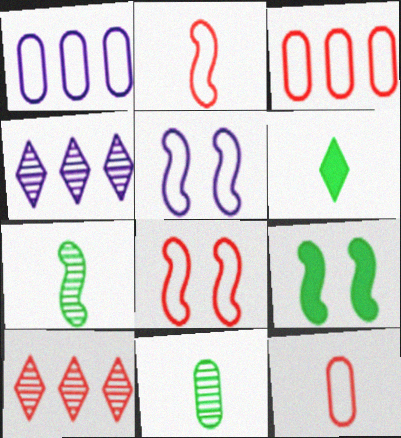[[4, 9, 12]]